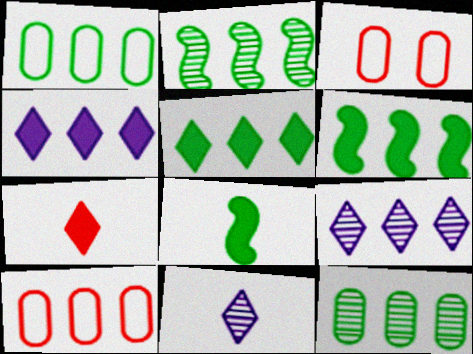[[1, 2, 5], 
[2, 4, 10], 
[3, 6, 11], 
[3, 8, 9], 
[6, 9, 10]]